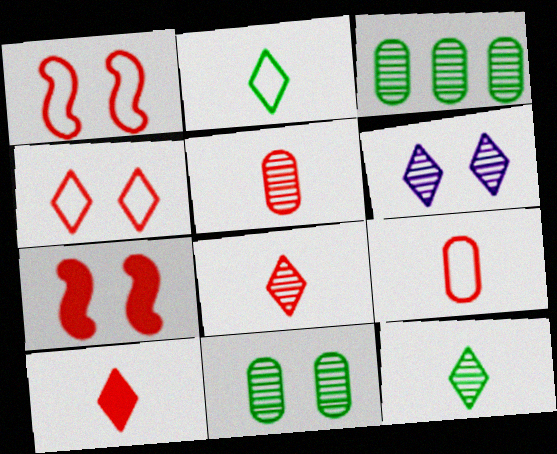[]